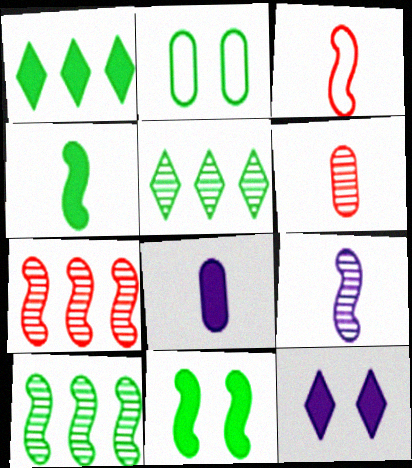[[2, 4, 5], 
[3, 4, 9]]